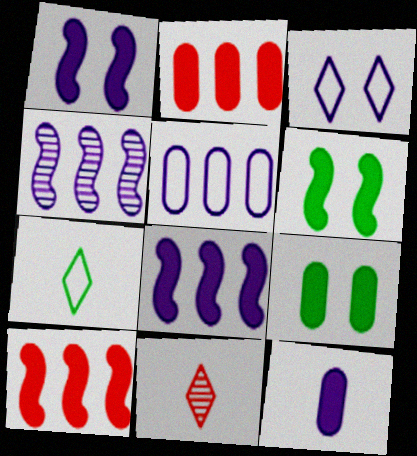[[2, 9, 12], 
[3, 4, 12], 
[5, 6, 11]]